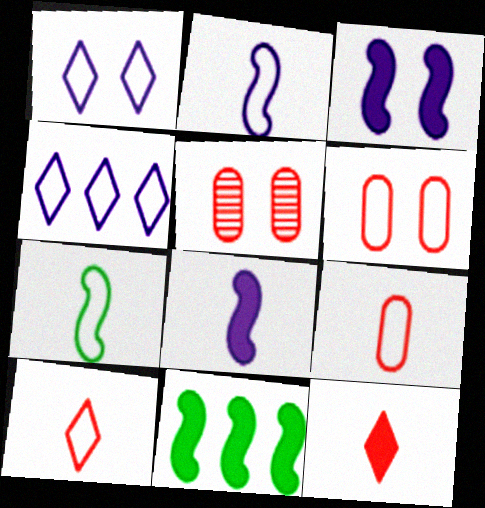[[4, 6, 7]]